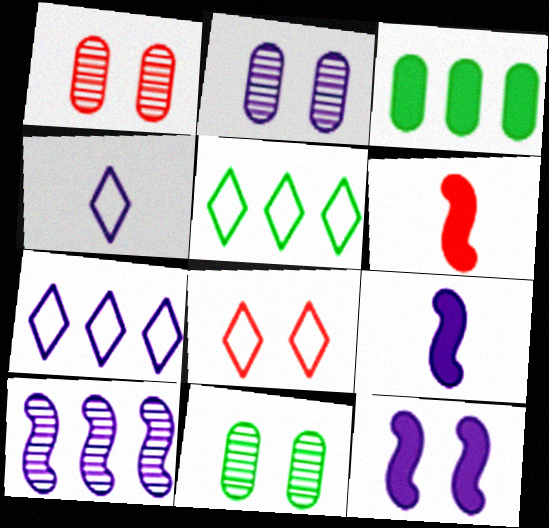[[1, 2, 11], 
[1, 5, 9], 
[2, 5, 6], 
[2, 7, 9], 
[4, 5, 8], 
[6, 7, 11], 
[8, 11, 12]]